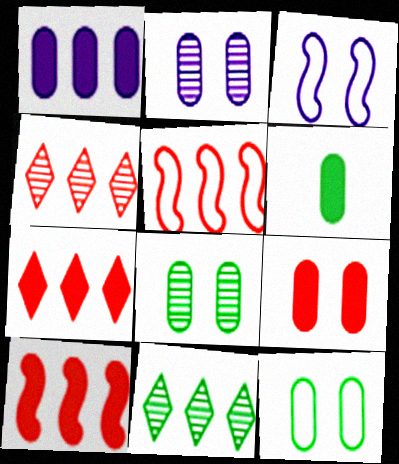[[1, 5, 11], 
[1, 6, 9], 
[2, 9, 12], 
[3, 4, 6]]